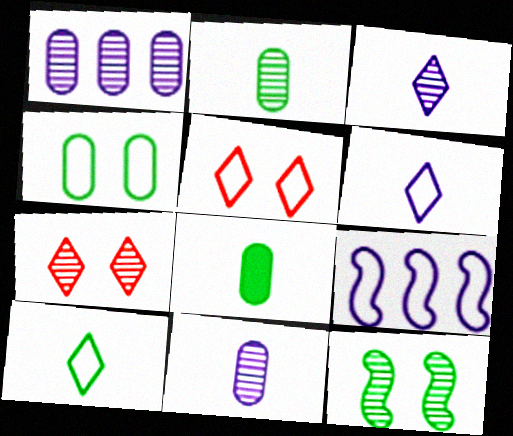[[7, 8, 9]]